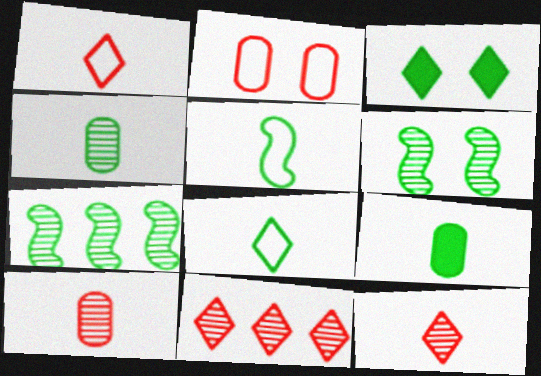[]